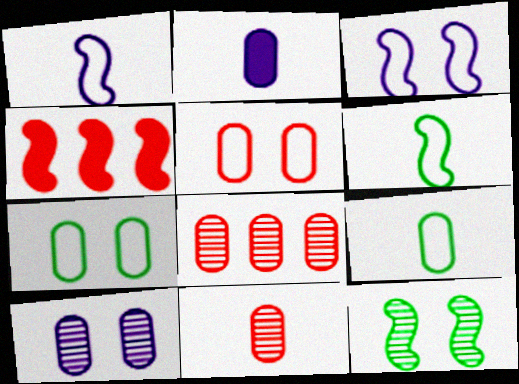[[1, 4, 12], 
[2, 7, 8], 
[2, 9, 11]]